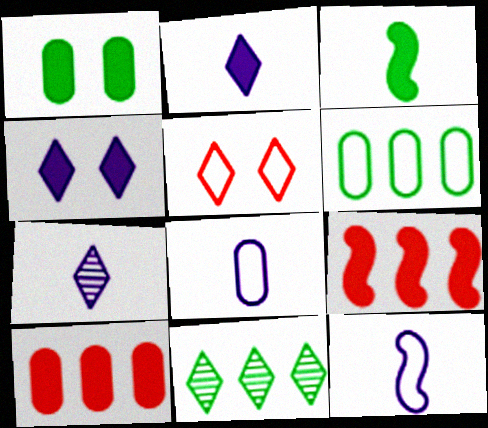[[1, 2, 9], 
[2, 5, 11], 
[3, 4, 10], 
[5, 6, 12]]